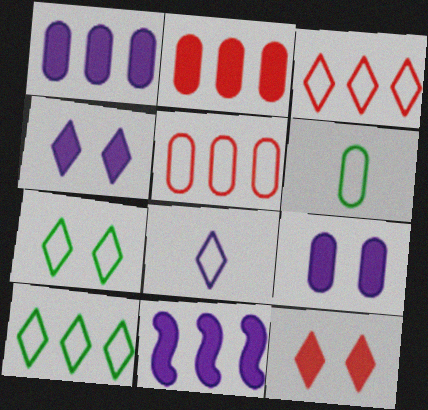[[3, 7, 8]]